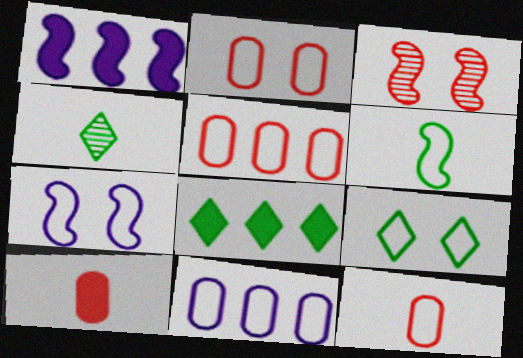[[1, 2, 4], 
[1, 3, 6], 
[2, 5, 12], 
[2, 7, 9], 
[4, 8, 9]]